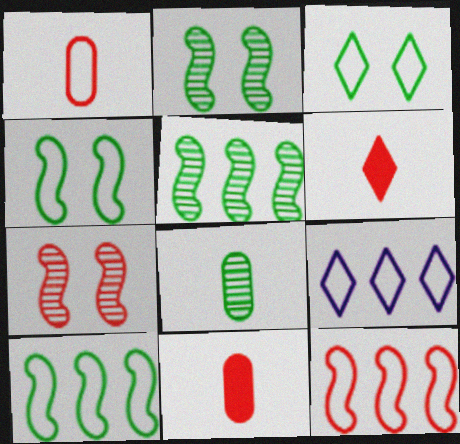[[1, 4, 9], 
[2, 9, 11]]